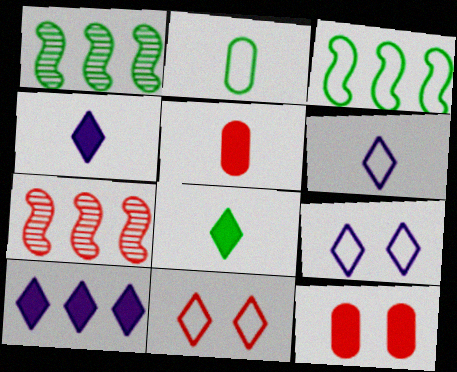[[1, 5, 9], 
[1, 6, 12], 
[5, 7, 11]]